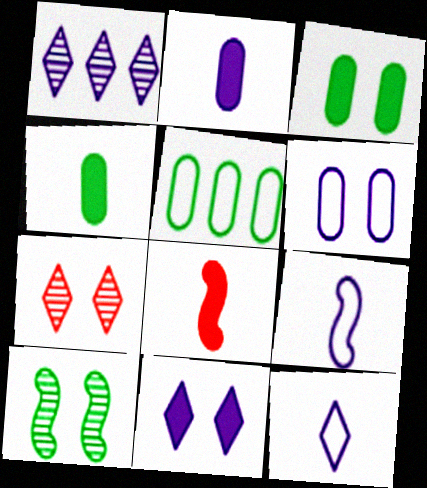[[1, 11, 12]]